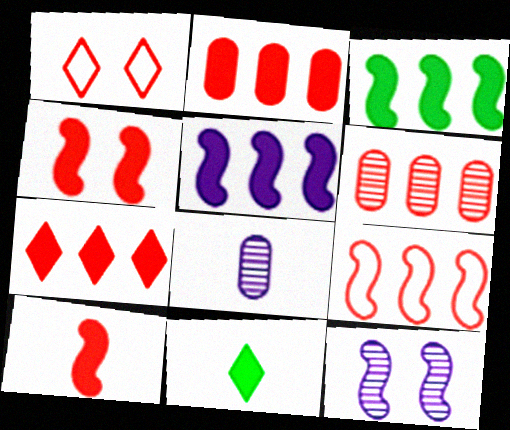[[1, 3, 8], 
[1, 6, 10], 
[6, 7, 9]]